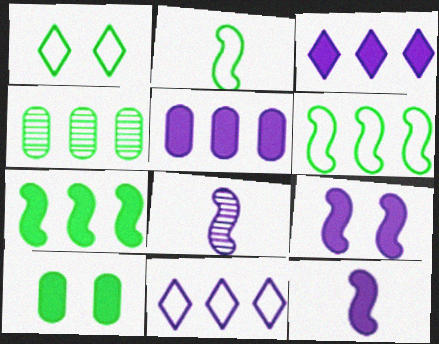[]